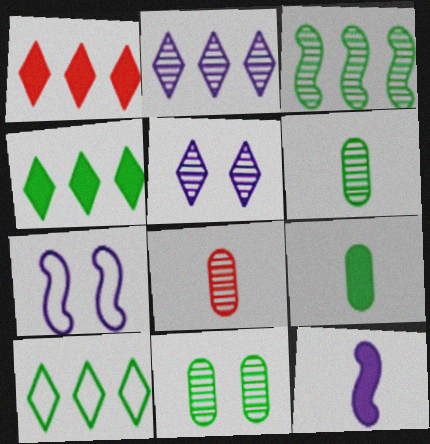[[1, 2, 10], 
[1, 6, 7], 
[3, 5, 8], 
[4, 7, 8]]